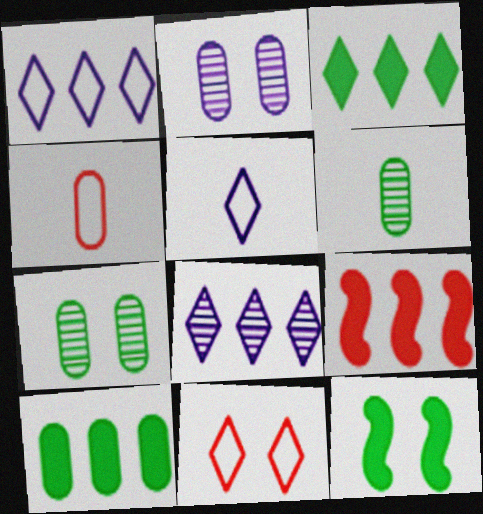[[2, 4, 10], 
[2, 11, 12], 
[4, 8, 12], 
[5, 7, 9]]